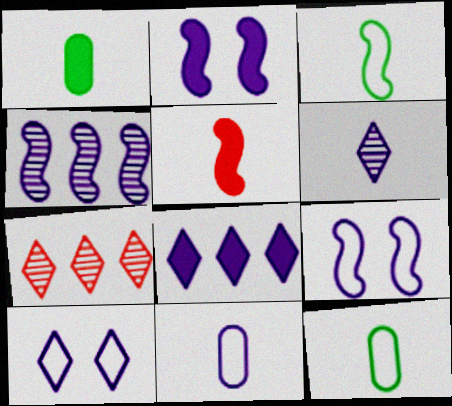[[1, 7, 9], 
[2, 7, 12], 
[5, 6, 12], 
[6, 8, 10]]